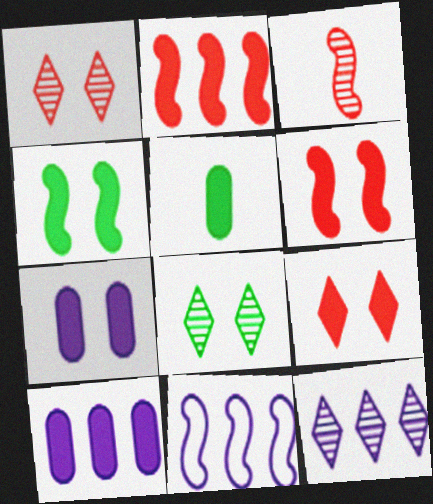[[1, 5, 11], 
[3, 4, 11], 
[4, 7, 9], 
[10, 11, 12]]